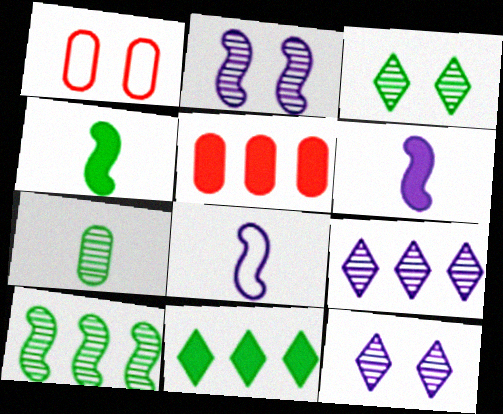[[1, 4, 9], 
[3, 5, 8], 
[3, 7, 10]]